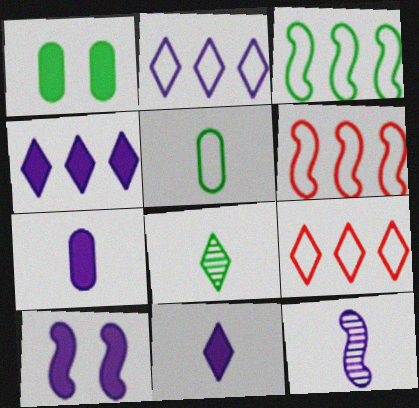[[1, 3, 8], 
[1, 9, 12], 
[4, 7, 10]]